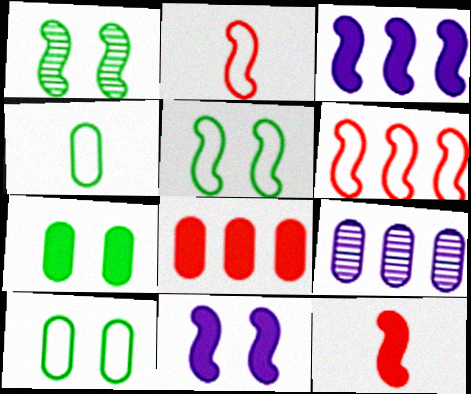[[1, 2, 3]]